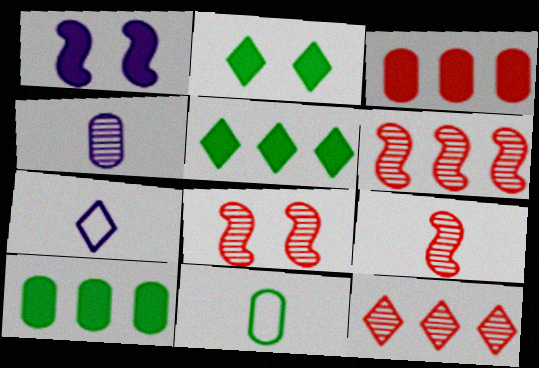[[1, 11, 12], 
[2, 7, 12], 
[6, 8, 9], 
[7, 8, 10]]